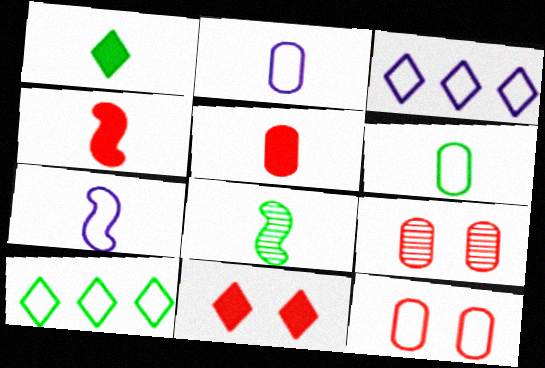[[1, 6, 8], 
[4, 7, 8], 
[7, 10, 12]]